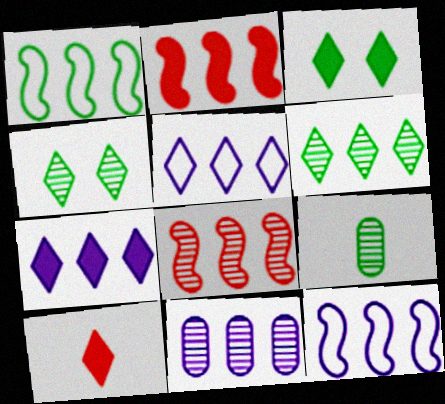[[1, 3, 9], 
[3, 7, 10], 
[4, 5, 10], 
[6, 8, 11], 
[7, 11, 12]]